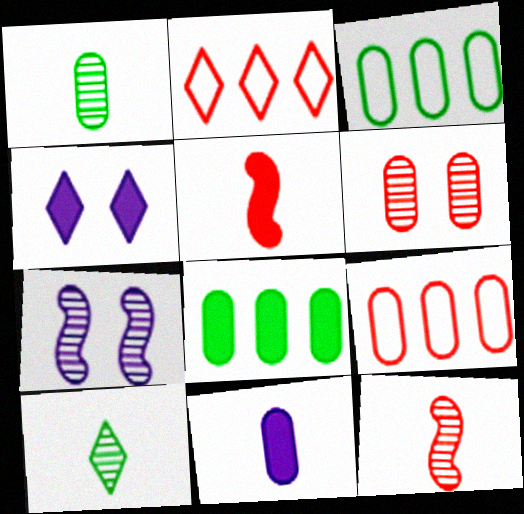[[2, 4, 10], 
[2, 5, 6], 
[3, 4, 12], 
[3, 6, 11], 
[4, 5, 8]]